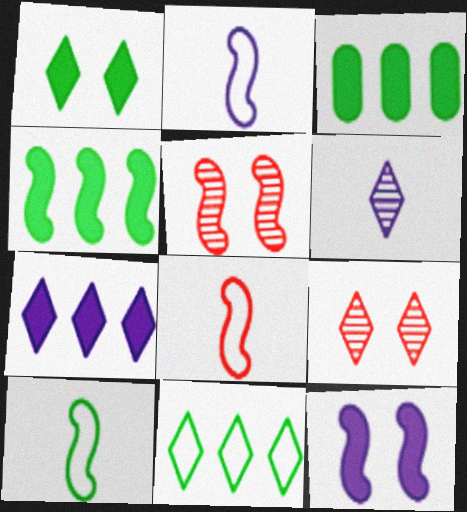[[2, 3, 9], 
[2, 4, 5], 
[2, 8, 10]]